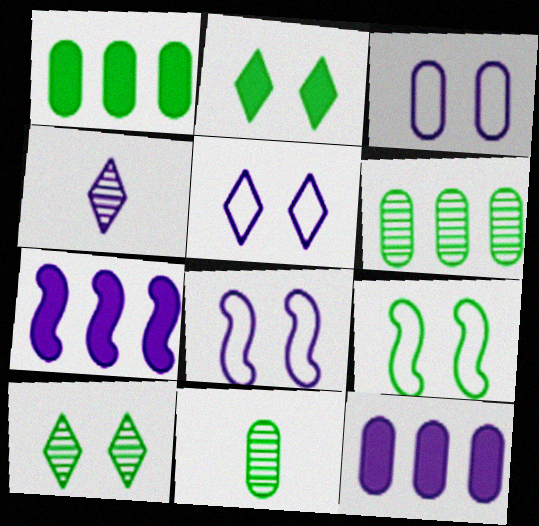[[3, 4, 7], 
[3, 5, 8], 
[4, 8, 12]]